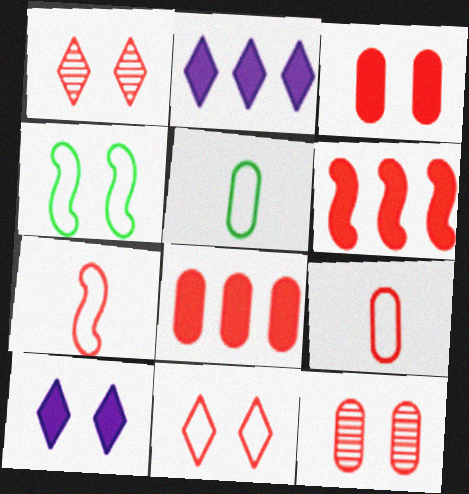[[1, 6, 9], 
[1, 7, 8], 
[4, 10, 12], 
[8, 9, 12]]